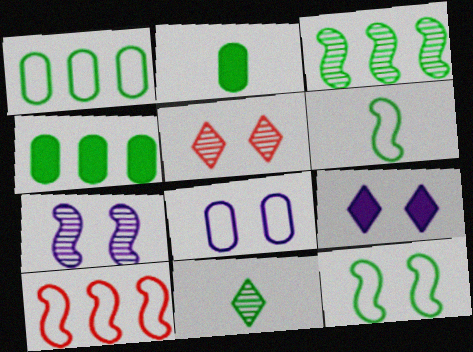[[2, 6, 11], 
[4, 11, 12], 
[7, 8, 9]]